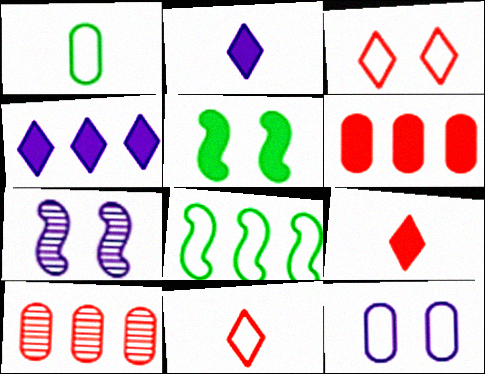[[2, 5, 6], 
[4, 8, 10], 
[8, 11, 12]]